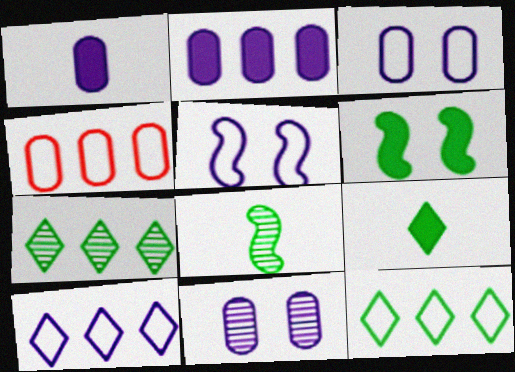[]